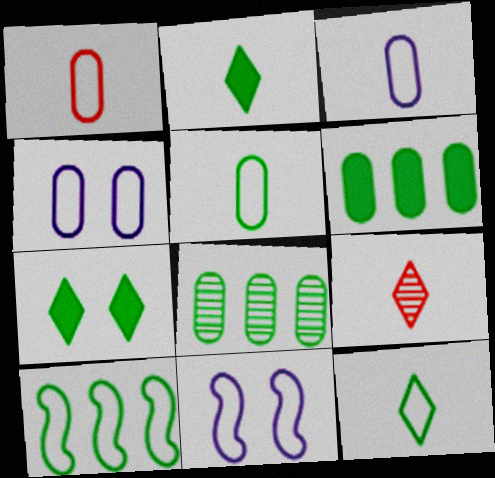[[1, 3, 5], 
[6, 9, 11]]